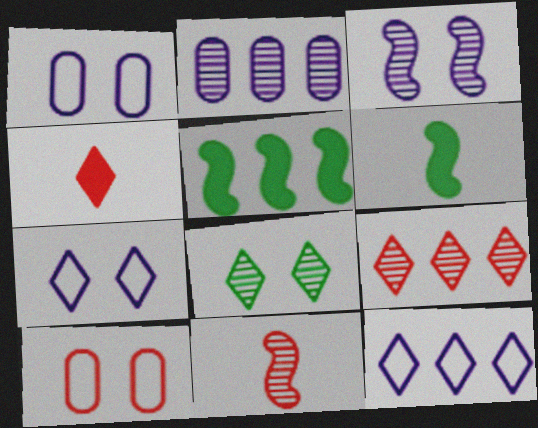[[1, 6, 9], 
[2, 8, 11], 
[4, 8, 12]]